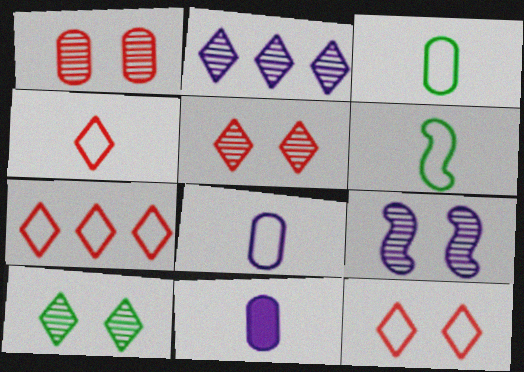[[1, 9, 10], 
[4, 6, 8], 
[4, 7, 12]]